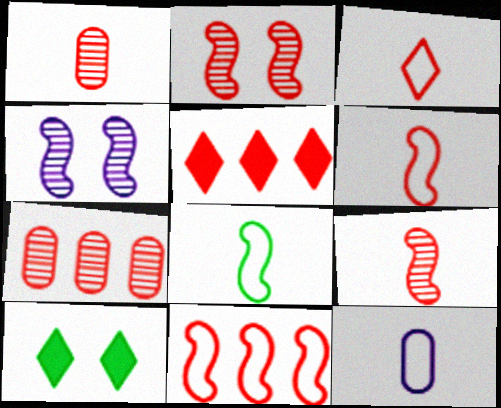[[3, 8, 12], 
[5, 7, 11]]